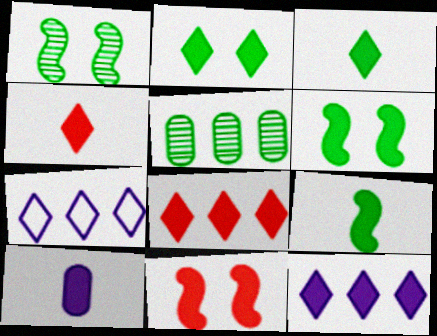[[2, 4, 12], 
[4, 9, 10], 
[6, 8, 10]]